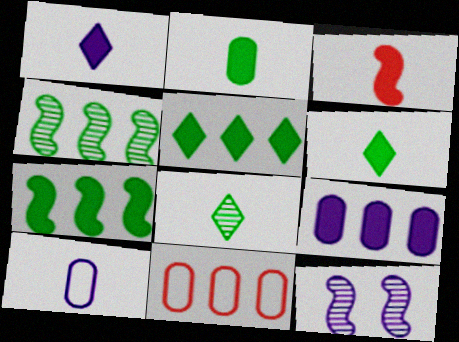[[1, 2, 3], 
[3, 8, 10], 
[6, 11, 12]]